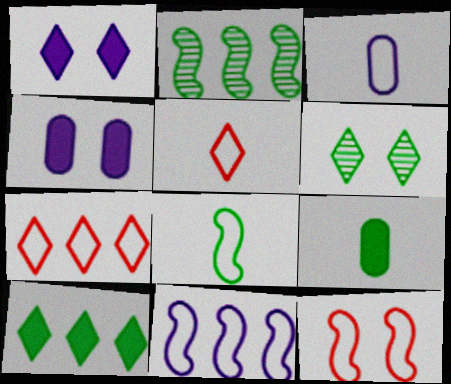[[2, 4, 5], 
[3, 5, 8], 
[4, 6, 12], 
[8, 11, 12]]